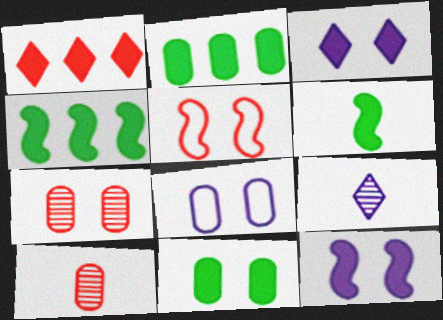[[1, 5, 10], 
[2, 5, 9], 
[2, 8, 10], 
[7, 8, 11]]